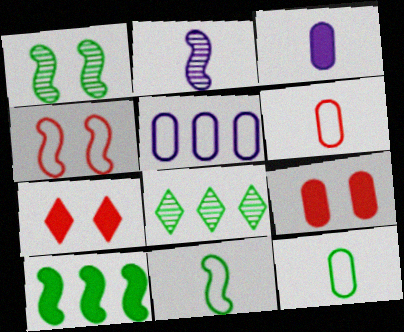[[1, 10, 11], 
[2, 4, 10], 
[3, 4, 8], 
[3, 7, 10]]